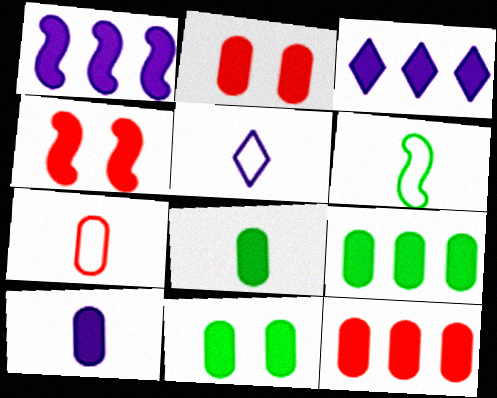[[2, 9, 10], 
[3, 4, 8], 
[5, 6, 7], 
[8, 9, 11], 
[10, 11, 12]]